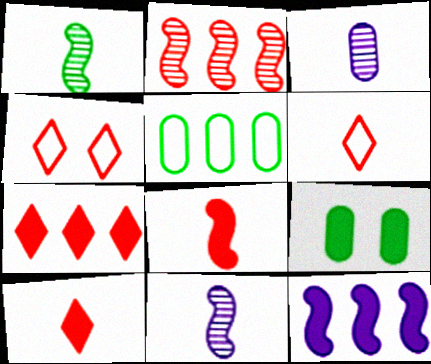[[9, 10, 12]]